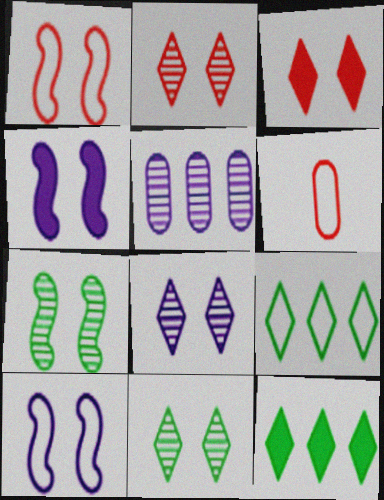[[1, 4, 7], 
[2, 8, 11], 
[6, 9, 10]]